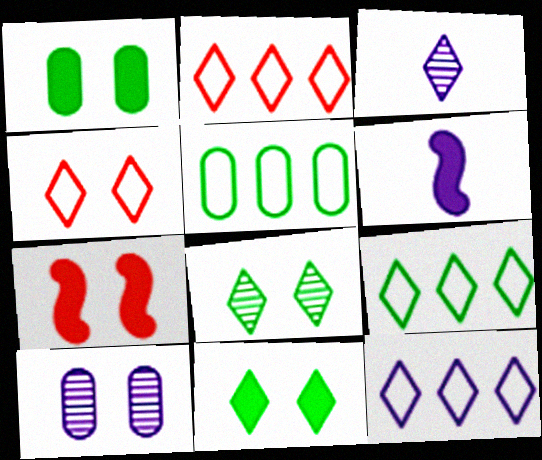[[2, 3, 11], 
[2, 9, 12], 
[3, 5, 7], 
[6, 10, 12]]